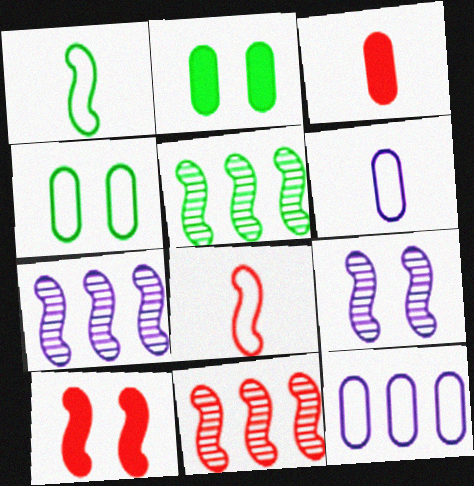[[1, 7, 10], 
[5, 7, 11], 
[8, 10, 11]]